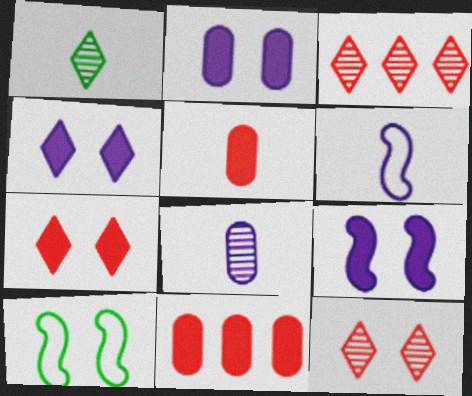[[1, 5, 6], 
[2, 4, 9], 
[2, 10, 12]]